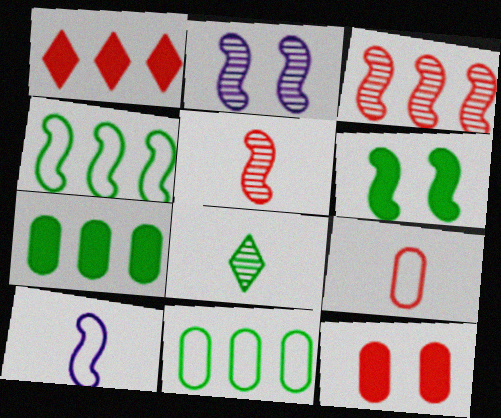[[3, 6, 10], 
[6, 8, 11]]